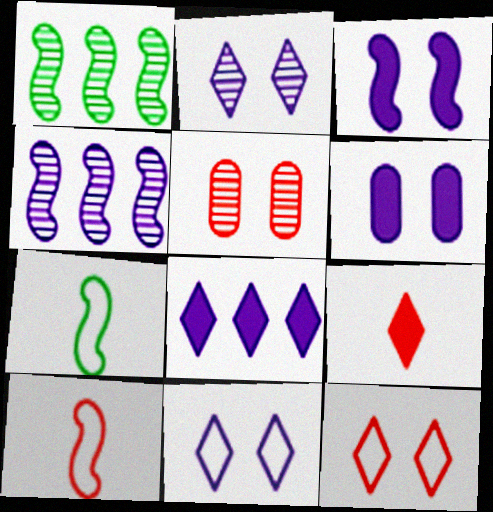[[1, 3, 10], 
[5, 7, 8]]